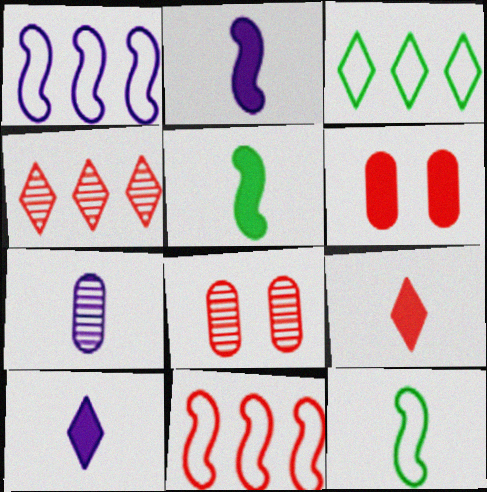[[2, 3, 8], 
[7, 9, 12], 
[8, 9, 11]]